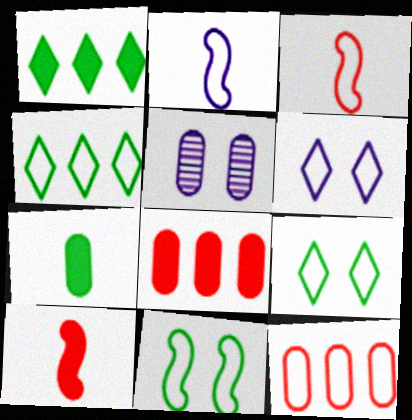[[1, 3, 5], 
[2, 9, 12], 
[4, 5, 10], 
[5, 7, 12]]